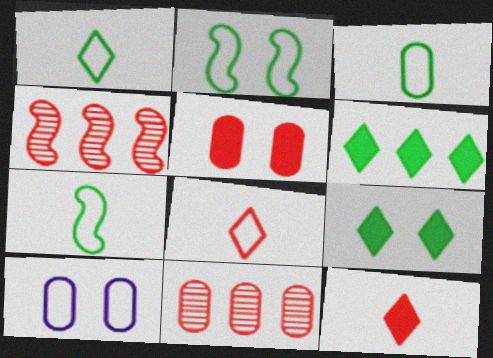[[1, 3, 7], 
[4, 5, 8]]